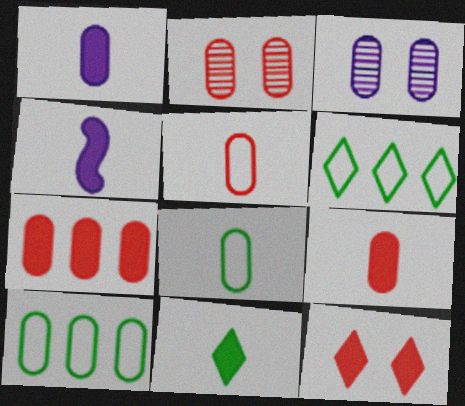[[1, 2, 10], 
[2, 4, 6], 
[2, 5, 7], 
[3, 7, 8], 
[3, 9, 10], 
[4, 9, 11]]